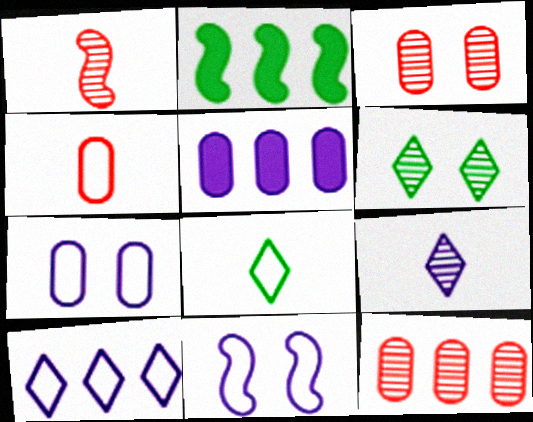[[1, 2, 11], 
[2, 10, 12], 
[5, 9, 11]]